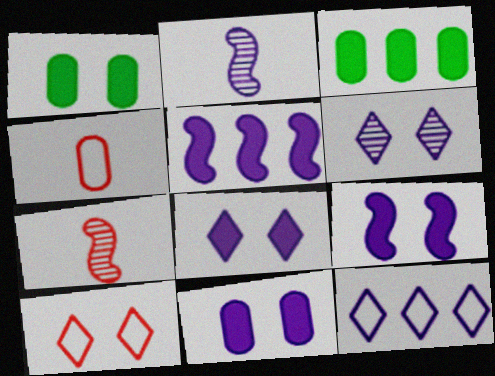[[1, 7, 12], 
[2, 3, 10], 
[2, 11, 12], 
[8, 9, 11]]